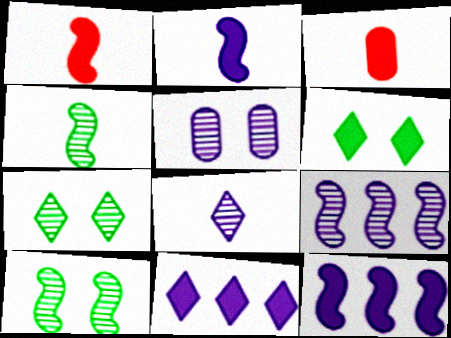[[3, 6, 12], 
[5, 8, 9]]